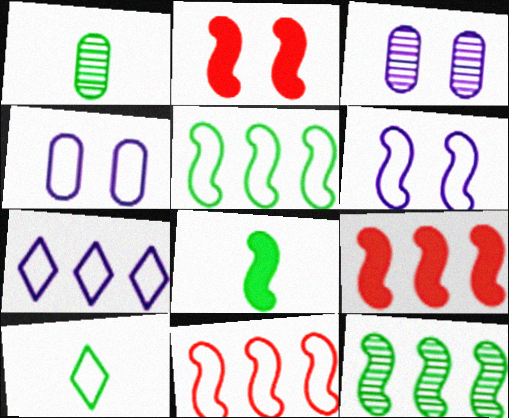[[1, 2, 7], 
[1, 8, 10], 
[3, 9, 10], 
[4, 10, 11]]